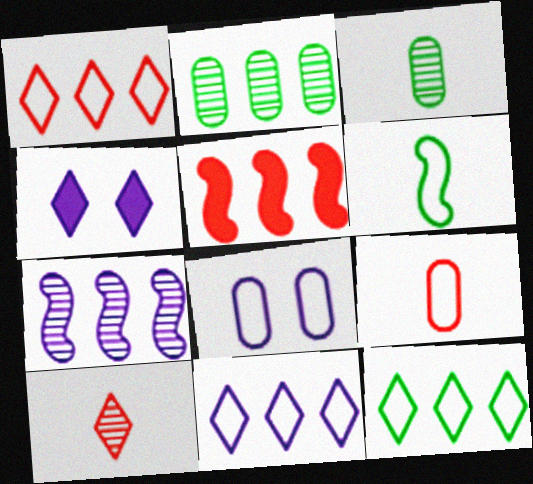[[1, 6, 8], 
[1, 11, 12], 
[2, 5, 11], 
[4, 10, 12]]